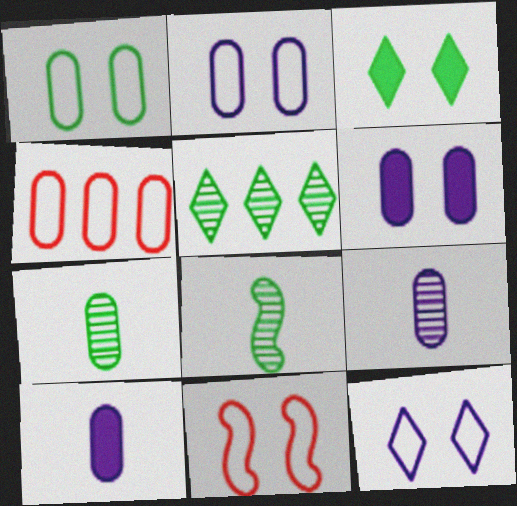[[1, 11, 12], 
[4, 6, 7], 
[5, 10, 11]]